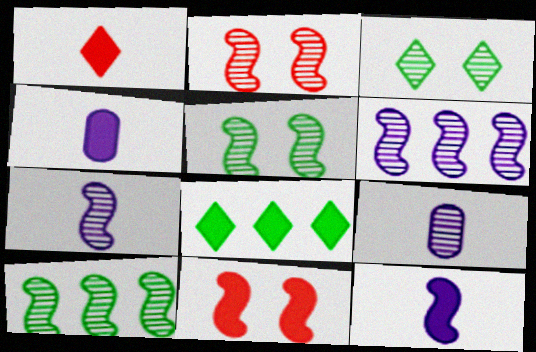[[2, 7, 10], 
[4, 8, 11]]